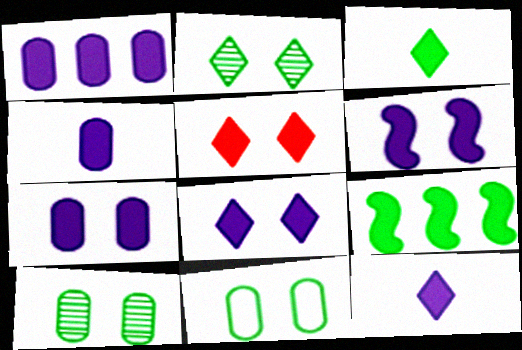[[1, 4, 7], 
[1, 6, 12], 
[4, 5, 9], 
[6, 7, 8]]